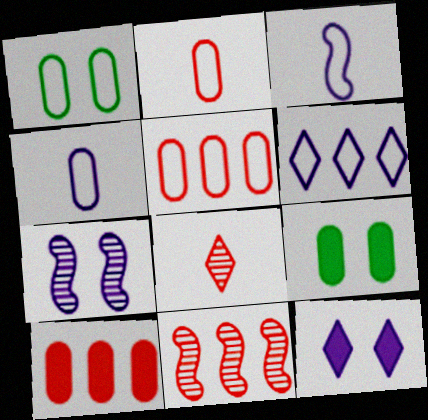[[1, 4, 5]]